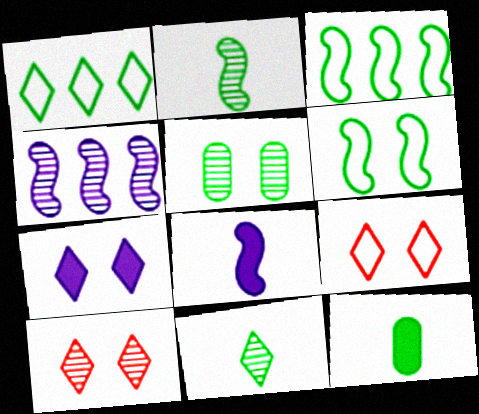[[4, 9, 12]]